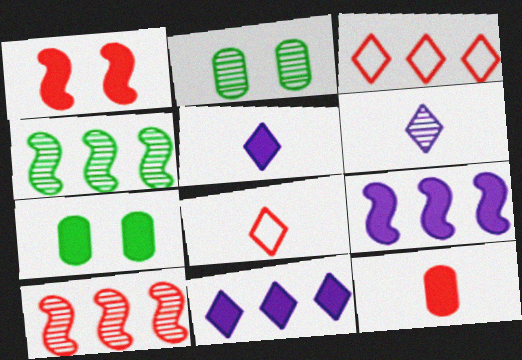[[2, 6, 10], 
[2, 8, 9]]